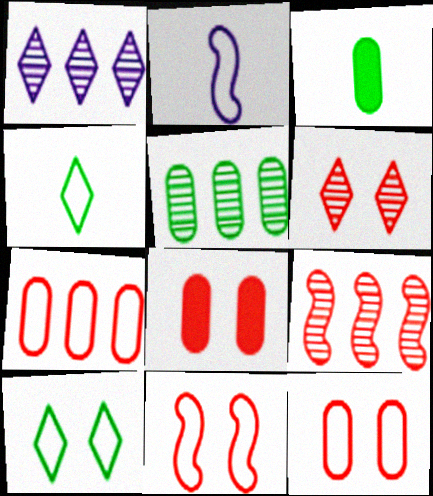[[1, 3, 11], 
[1, 5, 9], 
[2, 7, 10], 
[6, 8, 11]]